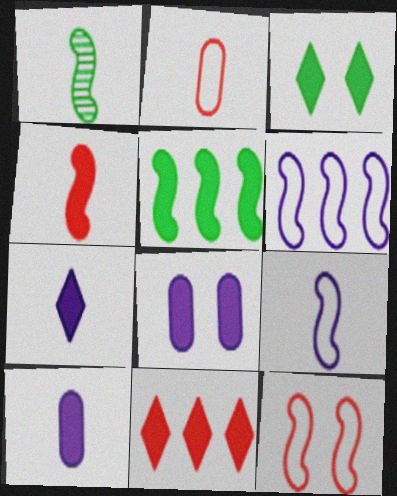[[1, 2, 7], 
[1, 4, 9], 
[3, 7, 11]]